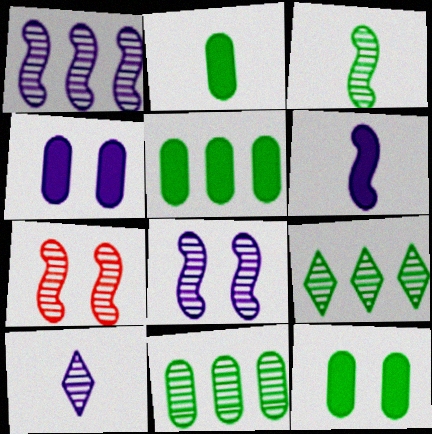[[1, 3, 7], 
[2, 5, 12], 
[7, 10, 11]]